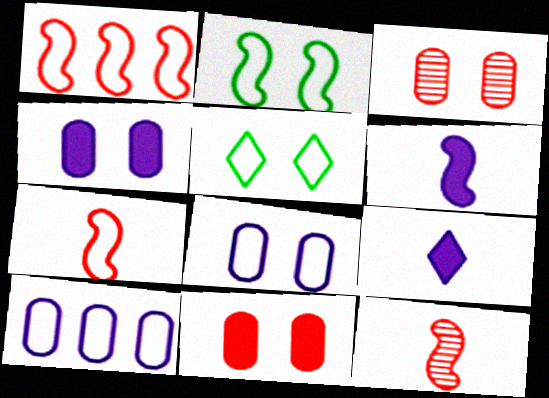[[5, 7, 10]]